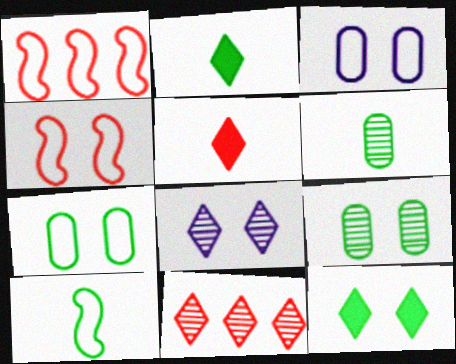[[2, 6, 10]]